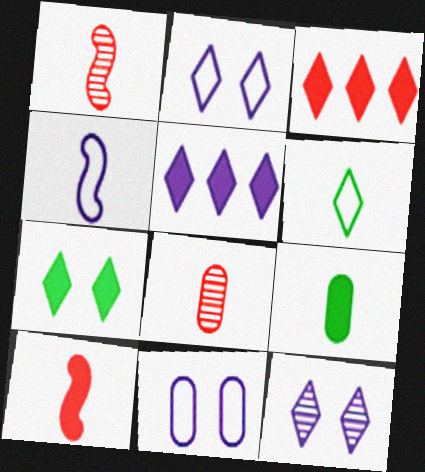[[3, 6, 12]]